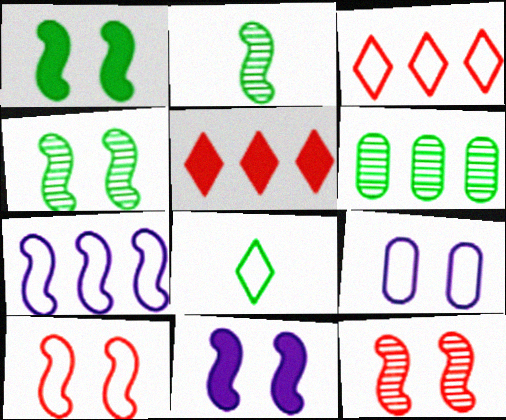[[1, 6, 8], 
[2, 5, 9], 
[4, 10, 11], 
[5, 6, 7]]